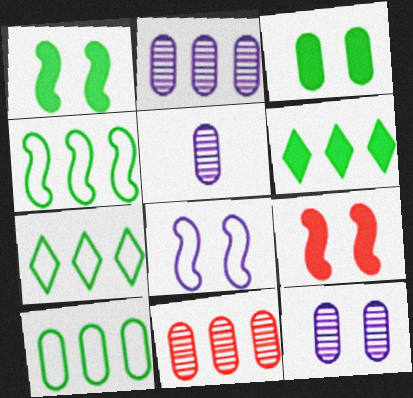[[2, 5, 12], 
[4, 7, 10], 
[5, 7, 9]]